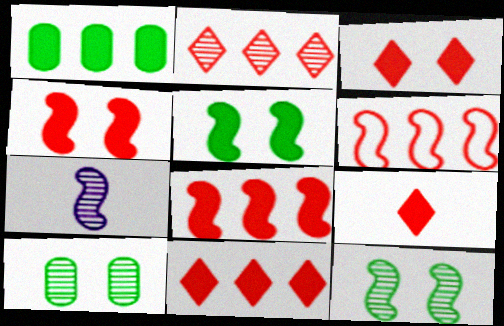[[2, 7, 10], 
[3, 9, 11], 
[5, 6, 7]]